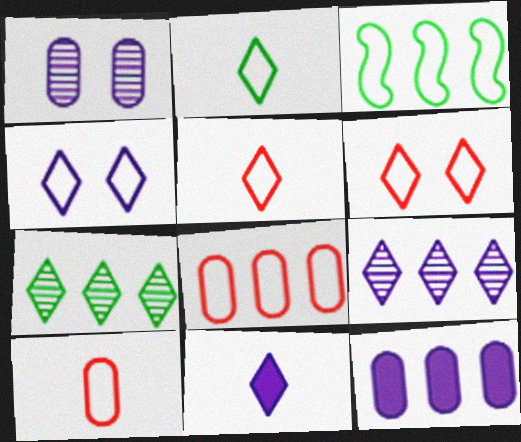[[3, 4, 10], 
[4, 9, 11], 
[6, 7, 11]]